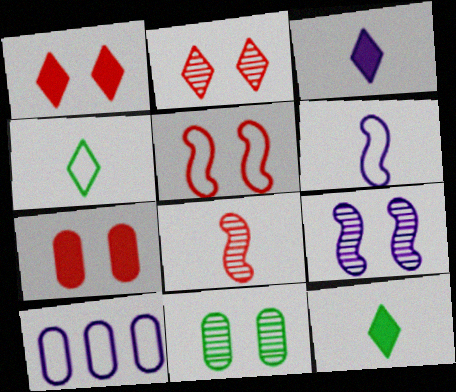[[2, 5, 7], 
[2, 9, 11], 
[3, 9, 10], 
[4, 5, 10]]